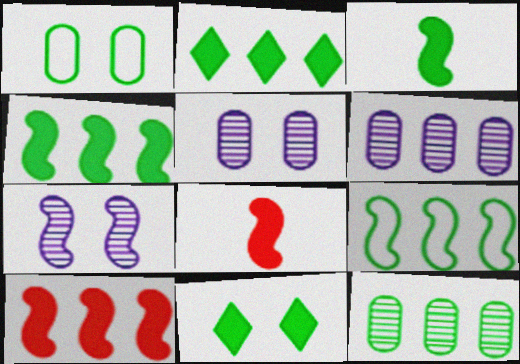[[2, 9, 12], 
[7, 8, 9]]